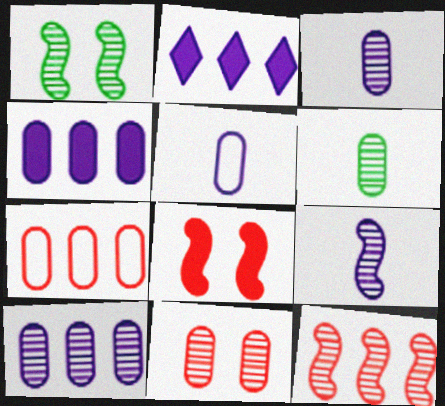[[1, 9, 12], 
[6, 10, 11]]